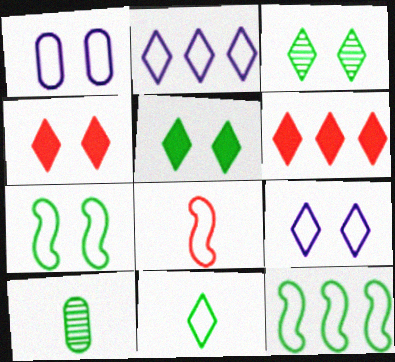[[3, 4, 9], 
[5, 10, 12]]